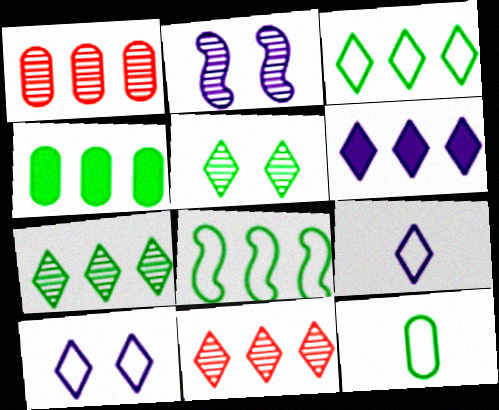[[1, 6, 8], 
[3, 6, 11], 
[4, 7, 8]]